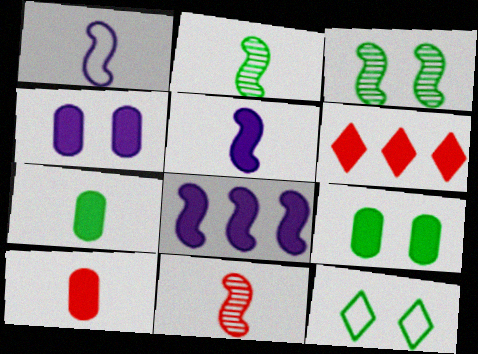[[3, 9, 12], 
[5, 6, 9]]